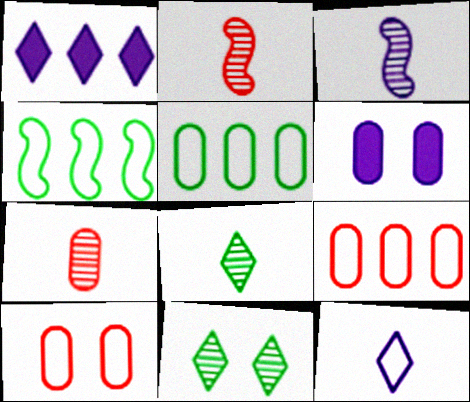[[3, 7, 8], 
[4, 10, 12], 
[5, 6, 7]]